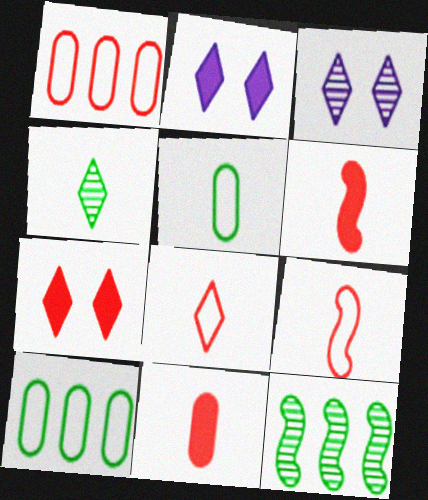[[3, 6, 10]]